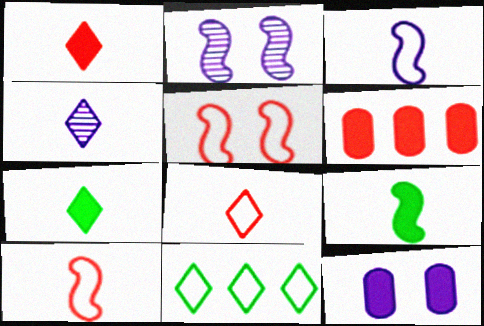[[4, 7, 8]]